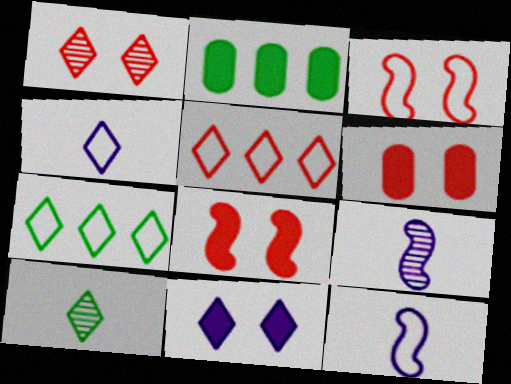[[1, 2, 12], 
[1, 3, 6], 
[5, 10, 11], 
[6, 7, 9]]